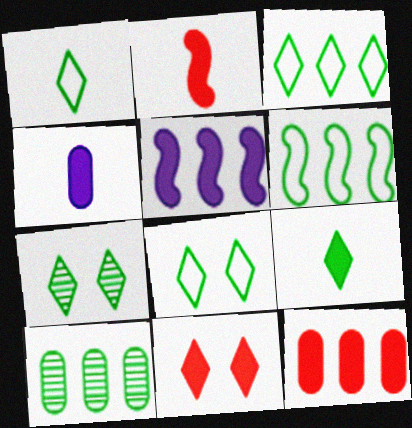[[1, 3, 8], 
[2, 4, 9], 
[2, 11, 12], 
[3, 7, 9]]